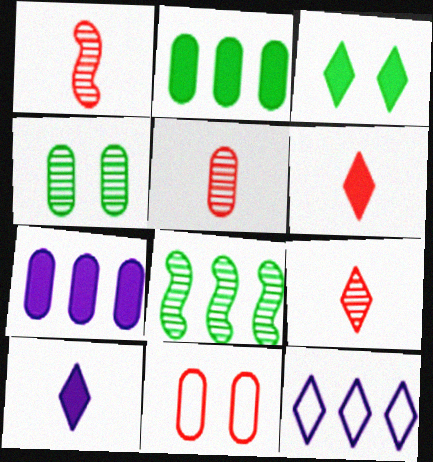[[1, 5, 9], 
[3, 9, 12], 
[8, 10, 11]]